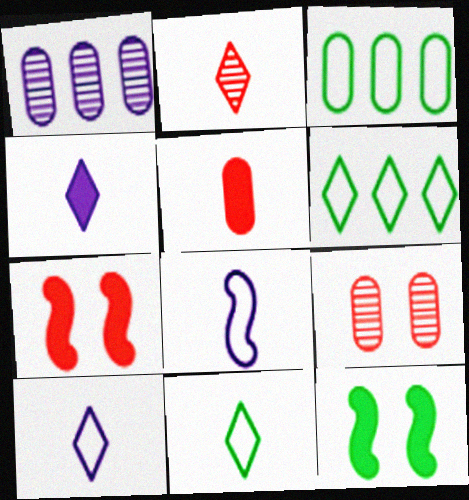[[1, 7, 11], 
[2, 4, 11]]